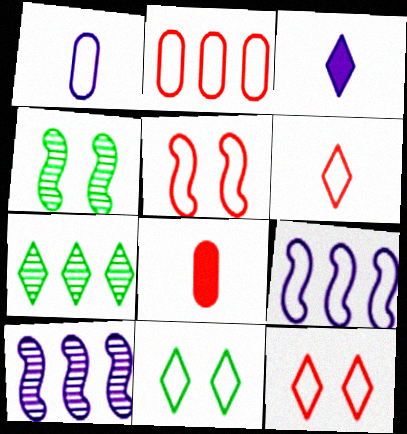[[2, 3, 4], 
[2, 5, 6], 
[3, 7, 12], 
[8, 10, 11]]